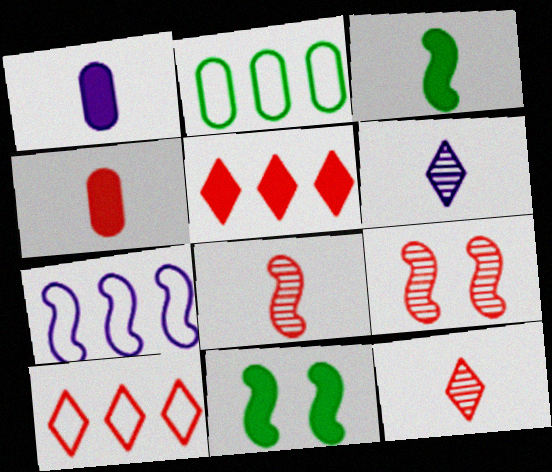[[1, 5, 11], 
[2, 7, 10], 
[3, 7, 9], 
[4, 9, 10], 
[7, 8, 11]]